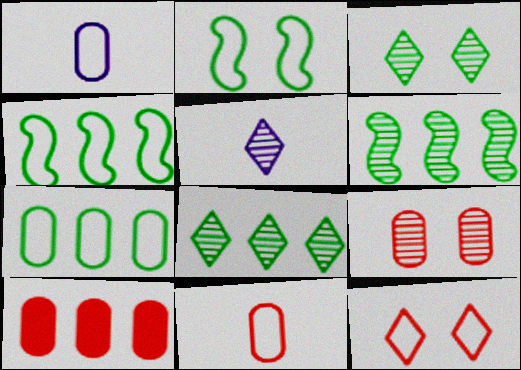[[1, 4, 12], 
[2, 5, 10], 
[5, 6, 9], 
[9, 10, 11]]